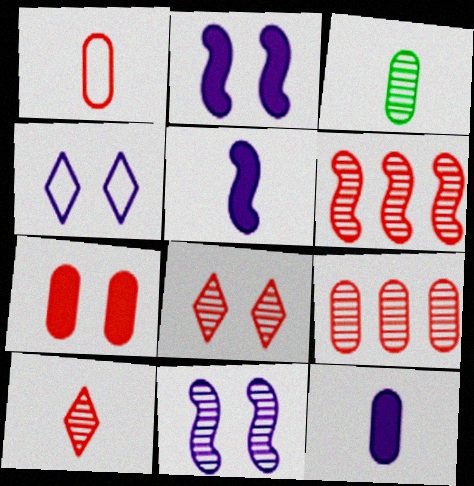[[1, 3, 12], 
[1, 7, 9]]